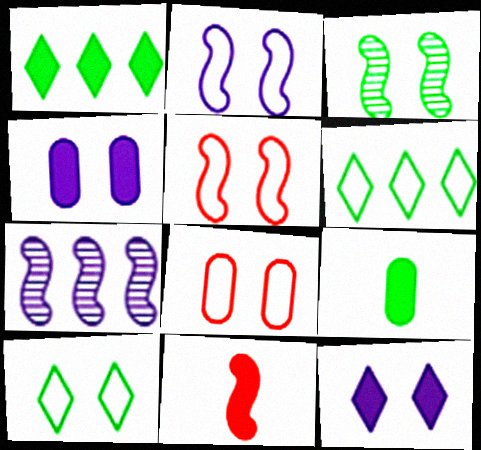[[1, 4, 11], 
[2, 8, 10], 
[3, 6, 9], 
[3, 8, 12]]